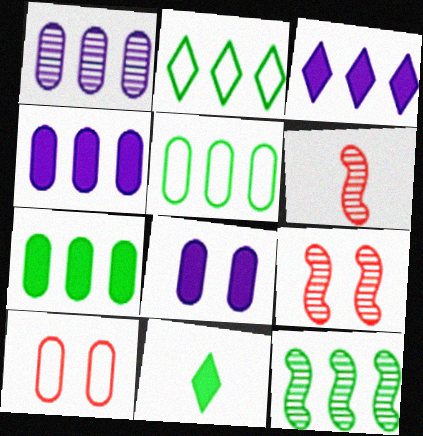[[2, 6, 8], 
[2, 7, 12]]